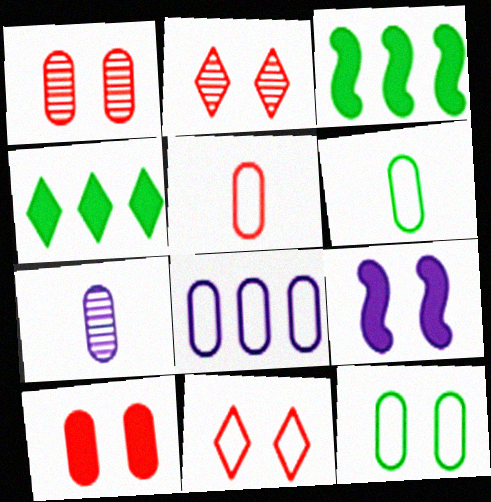[[2, 9, 12], 
[3, 7, 11], 
[5, 8, 12]]